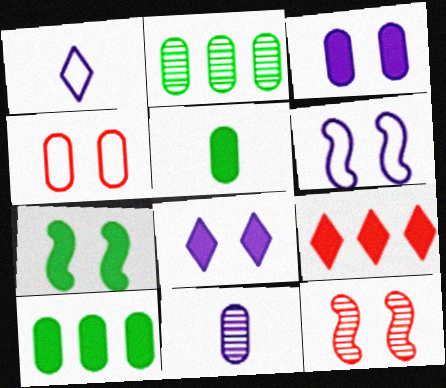[[1, 10, 12], 
[4, 10, 11], 
[6, 7, 12]]